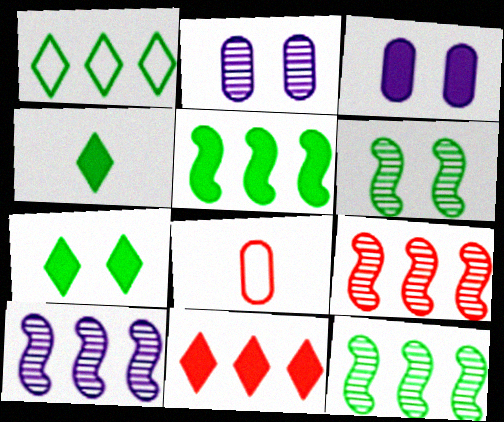[[7, 8, 10], 
[9, 10, 12]]